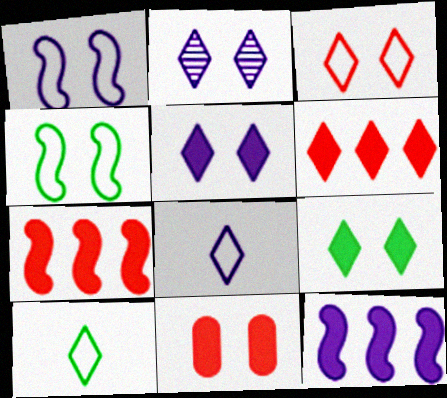[[2, 3, 9], 
[2, 4, 11], 
[2, 6, 10]]